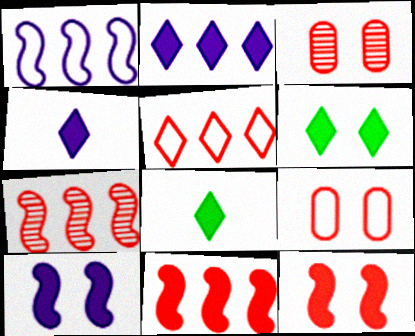[[1, 3, 8]]